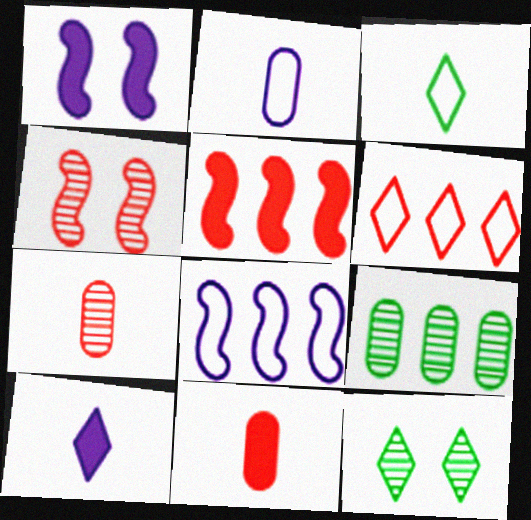[[2, 5, 12], 
[4, 6, 11], 
[6, 10, 12], 
[8, 11, 12]]